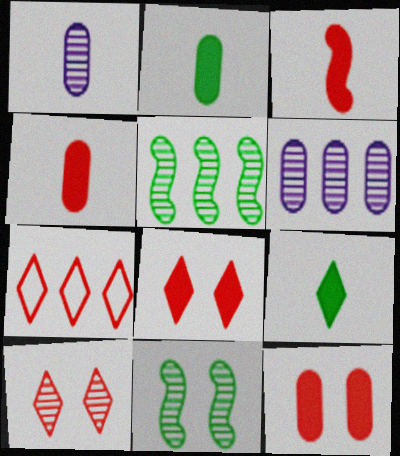[[1, 5, 10]]